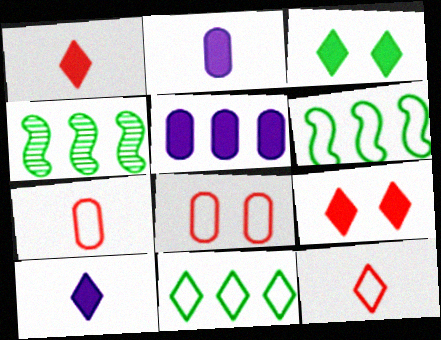[[4, 8, 10]]